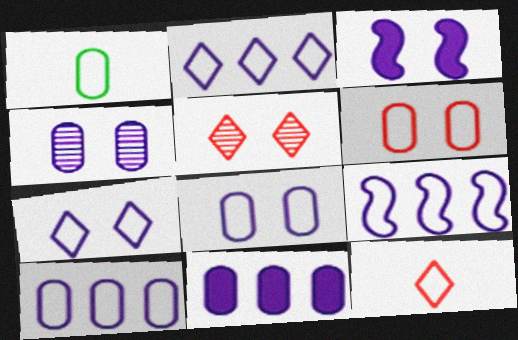[[1, 6, 10], 
[2, 9, 10], 
[3, 4, 7]]